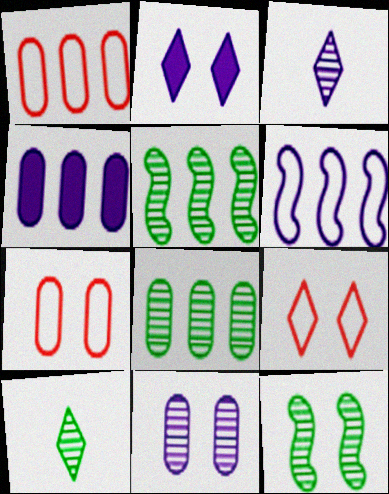[[1, 4, 8], 
[2, 7, 12], 
[8, 10, 12]]